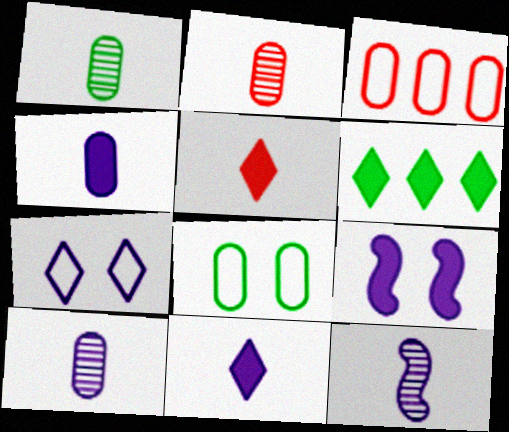[[1, 2, 10]]